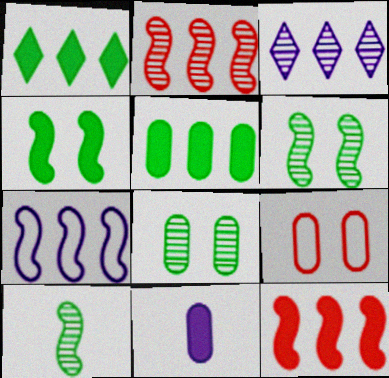[]